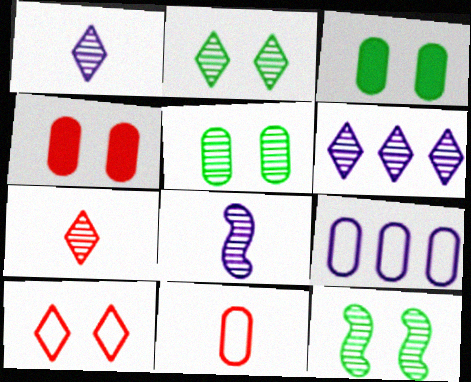[[2, 5, 12], 
[2, 6, 7]]